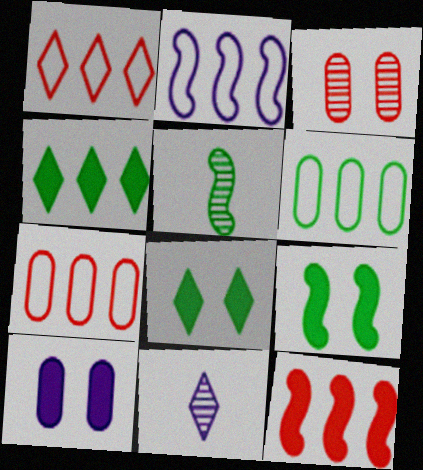[[1, 2, 6], 
[1, 5, 10], 
[1, 8, 11], 
[2, 10, 11], 
[5, 6, 8], 
[7, 9, 11]]